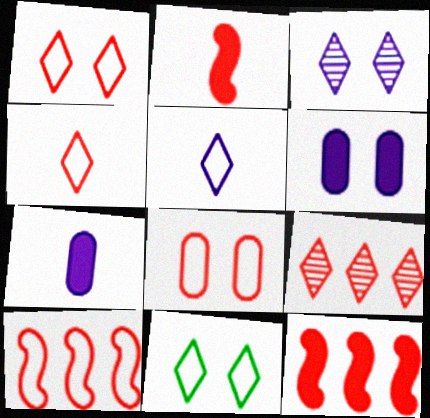[[2, 8, 9], 
[4, 8, 10]]